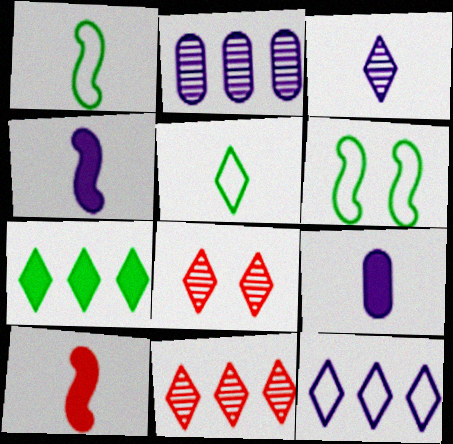[[6, 9, 11], 
[7, 11, 12]]